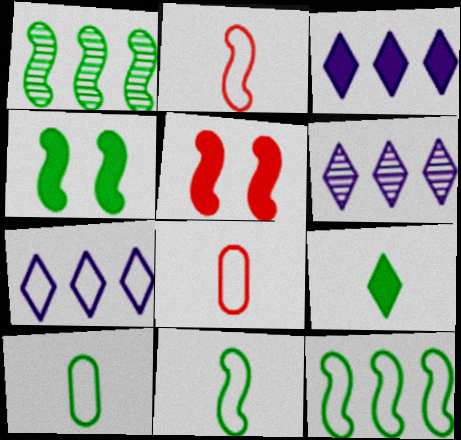[[1, 4, 11], 
[3, 6, 7], 
[4, 6, 8], 
[5, 6, 10]]